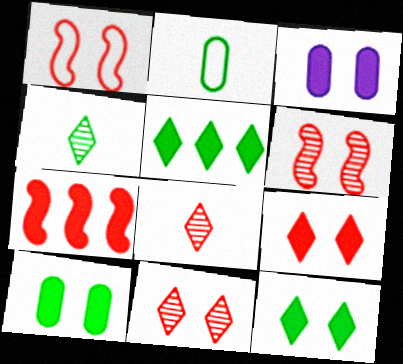[]